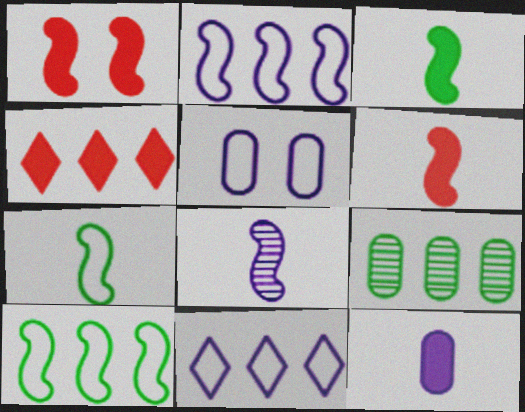[[1, 8, 10], 
[2, 4, 9], 
[6, 7, 8]]